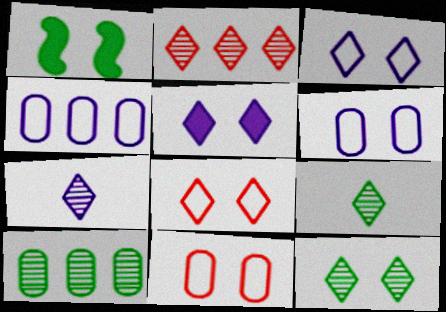[[2, 7, 12], 
[5, 8, 12]]